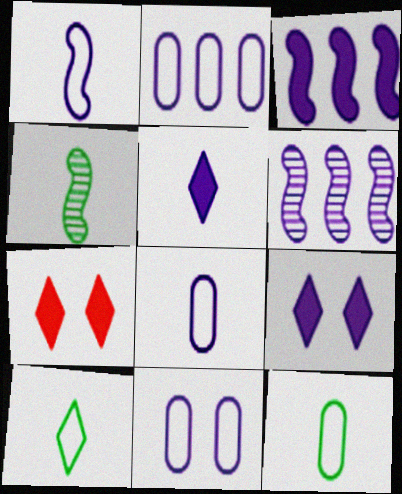[[2, 4, 7], 
[2, 8, 11], 
[5, 6, 11], 
[6, 7, 12], 
[6, 8, 9]]